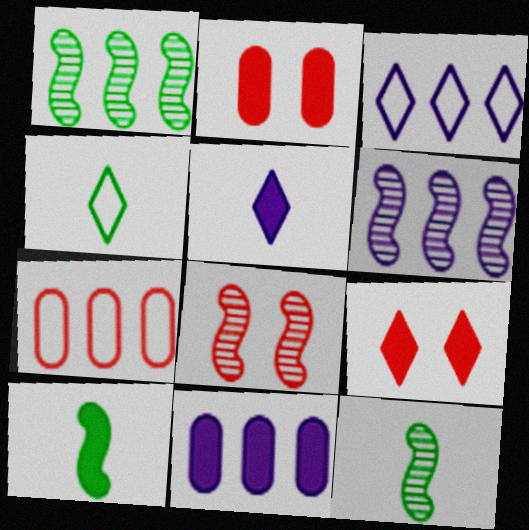[[2, 3, 12], 
[2, 4, 6], 
[3, 6, 11], 
[4, 8, 11], 
[6, 8, 12], 
[9, 10, 11]]